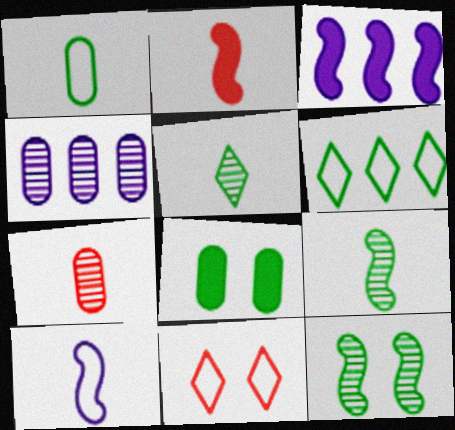[[2, 9, 10], 
[6, 8, 9]]